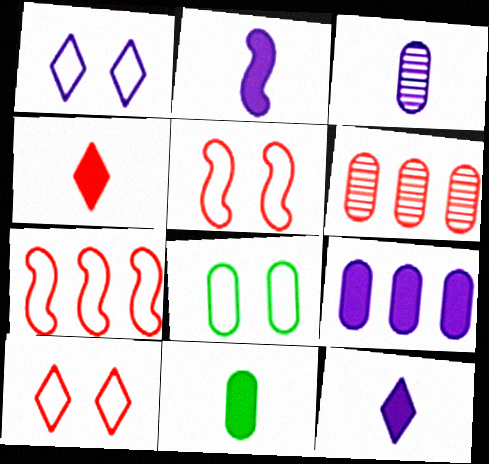[[1, 5, 8], 
[2, 4, 11], 
[4, 5, 6]]